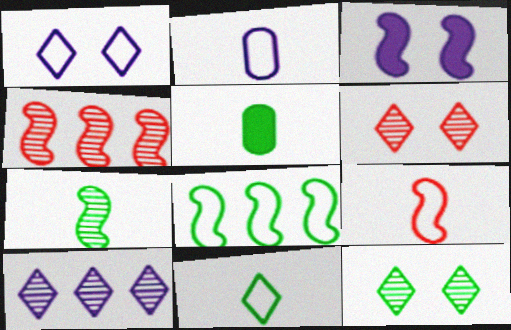[[1, 4, 5], 
[2, 3, 10], 
[2, 9, 11], 
[5, 7, 11], 
[5, 8, 12]]